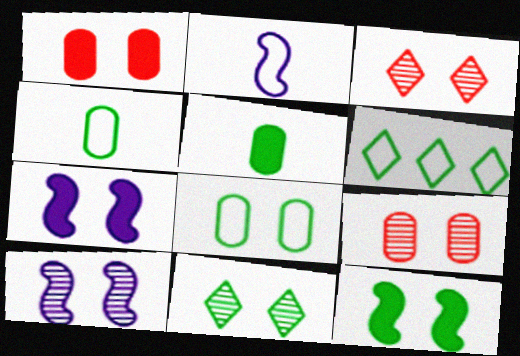[[3, 7, 8], 
[8, 11, 12], 
[9, 10, 11]]